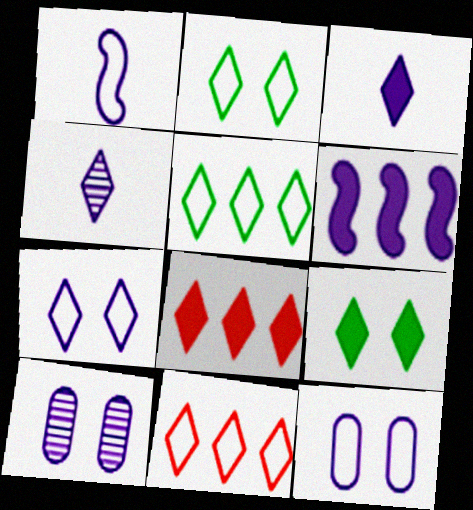[[2, 4, 8], 
[3, 8, 9], 
[4, 6, 12], 
[4, 9, 11]]